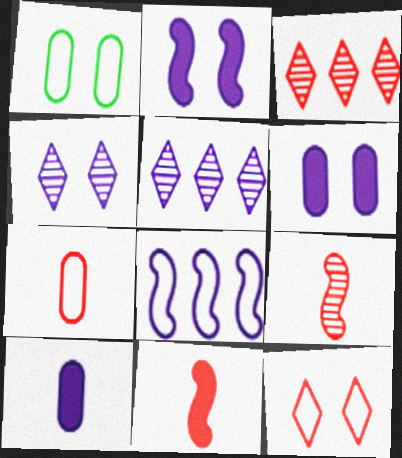[[1, 5, 11], 
[4, 8, 10]]